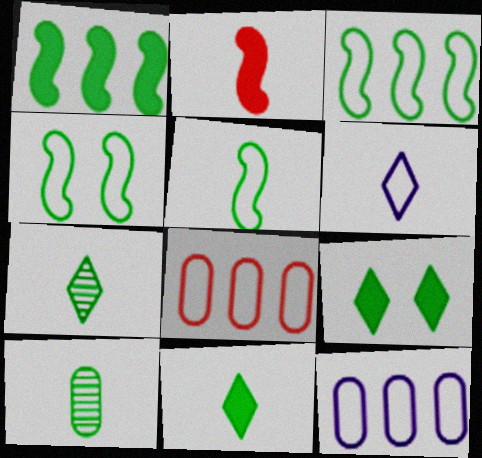[[2, 6, 10], 
[3, 4, 5], 
[3, 9, 10], 
[4, 6, 8], 
[5, 10, 11]]